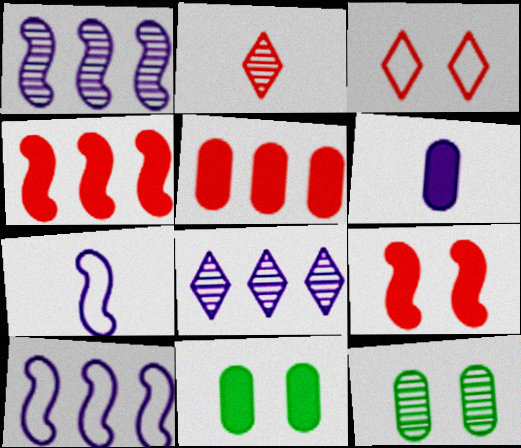[[1, 2, 12], 
[2, 10, 11], 
[5, 6, 11]]